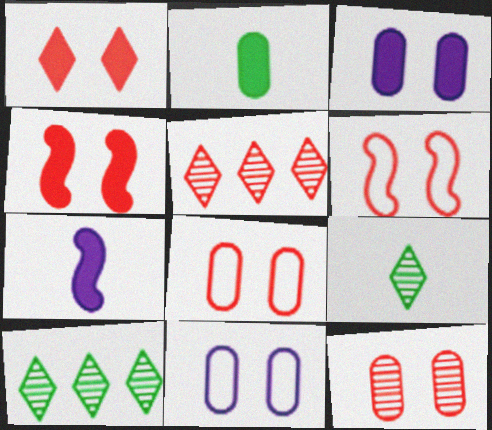[[1, 6, 12], 
[7, 8, 10]]